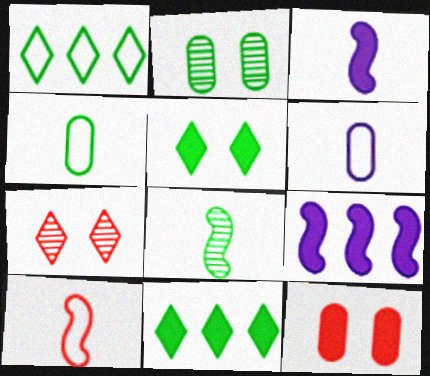[[3, 8, 10], 
[3, 11, 12], 
[4, 7, 9]]